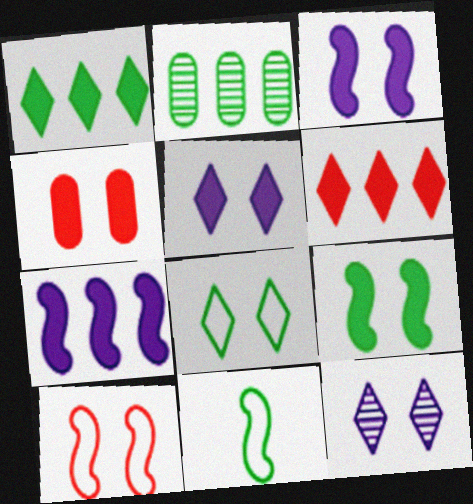[[4, 5, 9]]